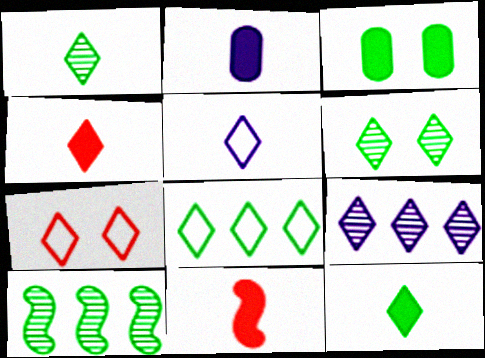[[1, 4, 5], 
[2, 7, 10], 
[2, 11, 12], 
[5, 7, 8], 
[6, 8, 12], 
[7, 9, 12]]